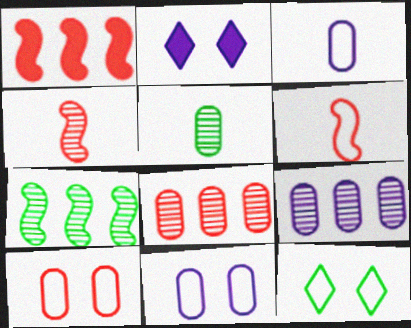[]